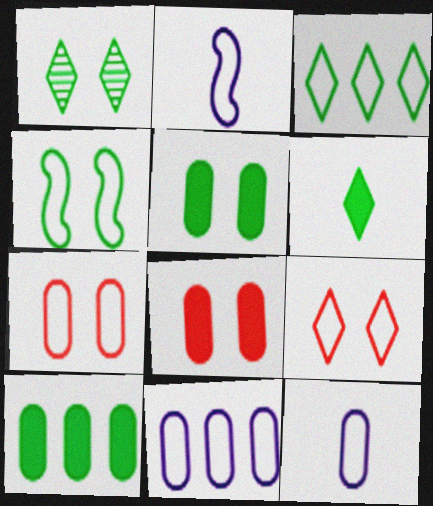[[1, 3, 6], 
[1, 4, 5], 
[2, 3, 7]]